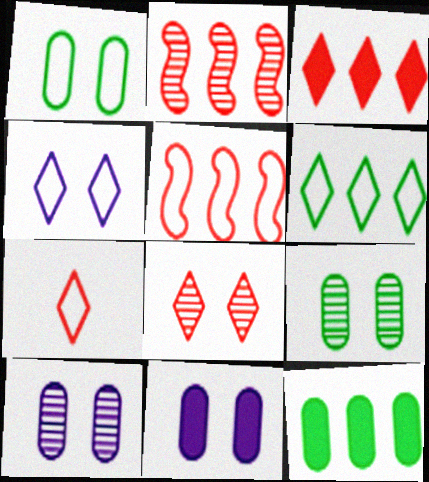[[3, 7, 8], 
[4, 6, 7]]